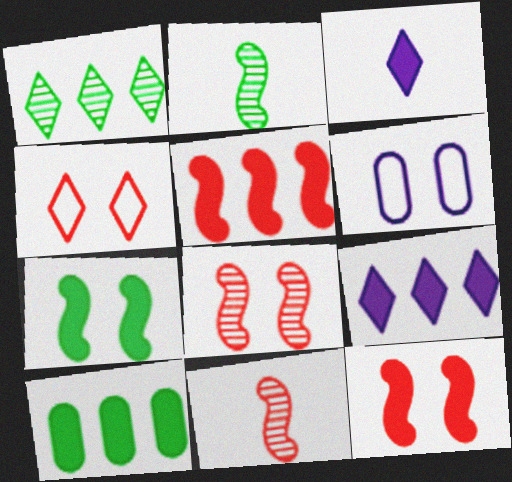[[1, 3, 4], 
[3, 10, 12], 
[5, 9, 10]]